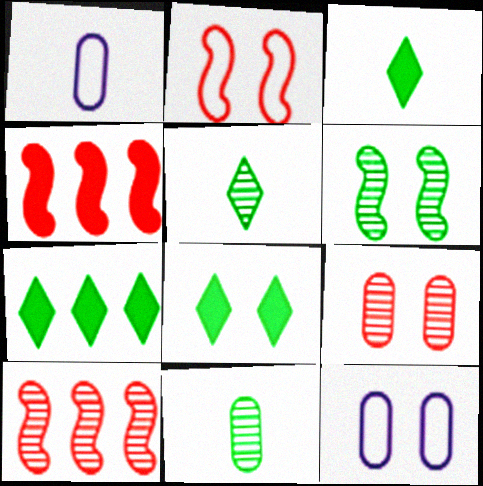[[1, 8, 10], 
[3, 7, 8], 
[3, 10, 12], 
[4, 5, 12]]